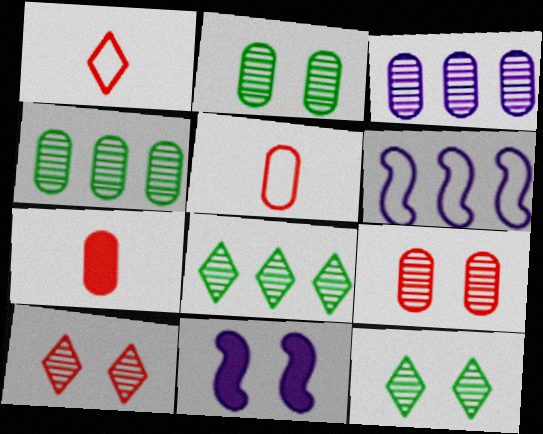[[1, 4, 11], 
[5, 8, 11], 
[6, 7, 12]]